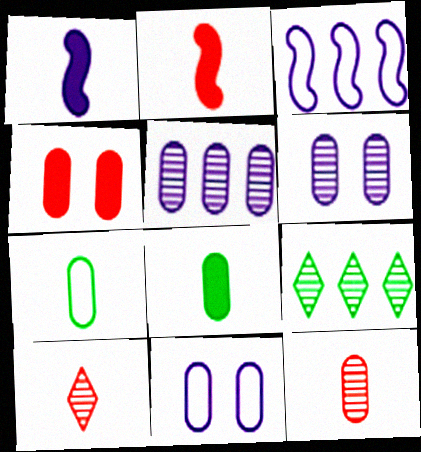[[1, 7, 10], 
[2, 9, 11], 
[4, 5, 7]]